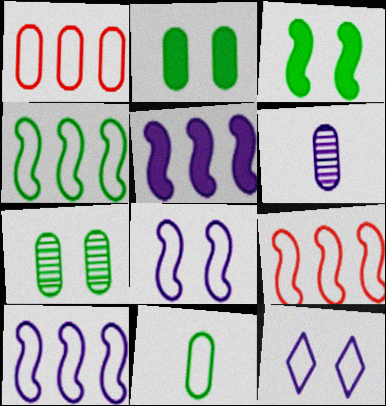[[1, 2, 6], 
[4, 9, 10], 
[5, 6, 12], 
[9, 11, 12]]